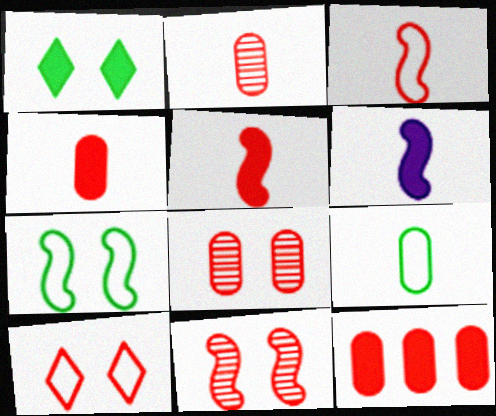[[1, 6, 12]]